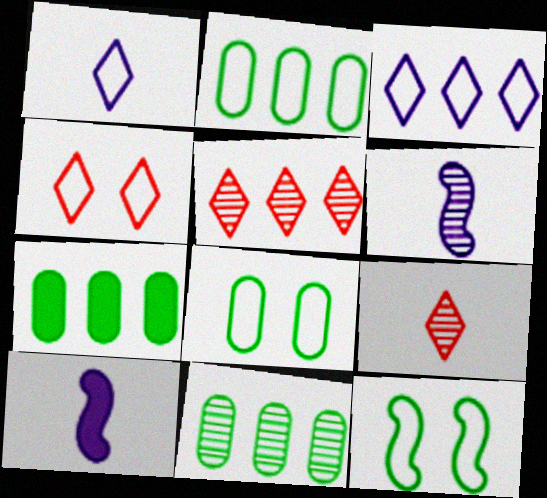[[2, 7, 11], 
[4, 6, 7], 
[4, 10, 11], 
[5, 8, 10]]